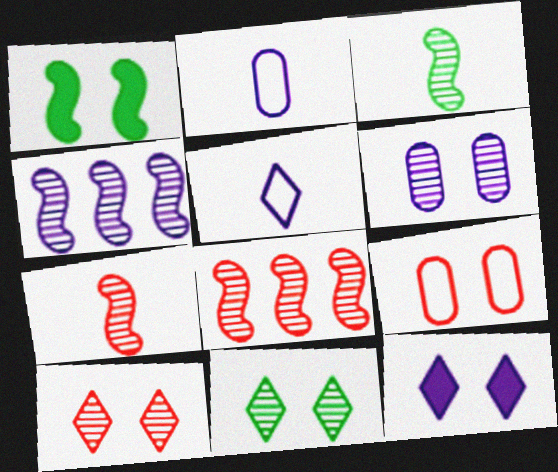[[2, 4, 12]]